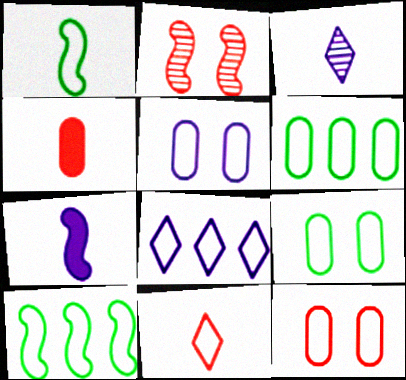[[1, 3, 4], 
[1, 8, 12], 
[2, 7, 10], 
[5, 9, 12], 
[5, 10, 11]]